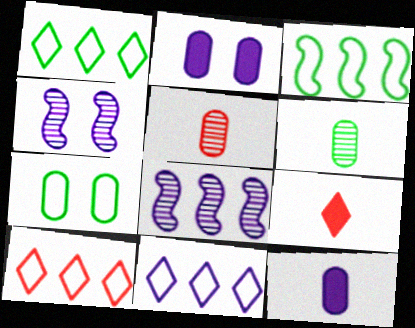[[1, 10, 11], 
[4, 11, 12], 
[7, 8, 9]]